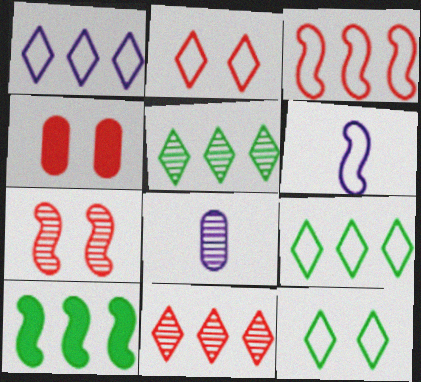[[2, 4, 7], 
[2, 8, 10], 
[4, 5, 6], 
[5, 7, 8], 
[6, 7, 10]]